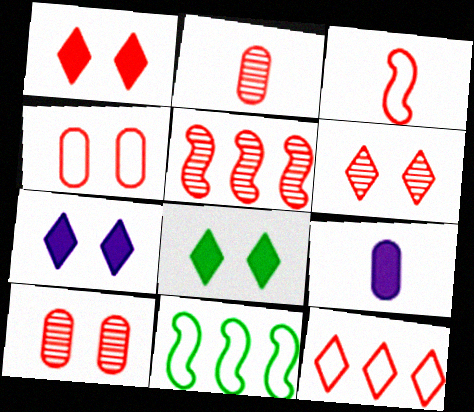[[1, 7, 8], 
[2, 5, 6], 
[2, 7, 11], 
[3, 4, 12], 
[6, 9, 11]]